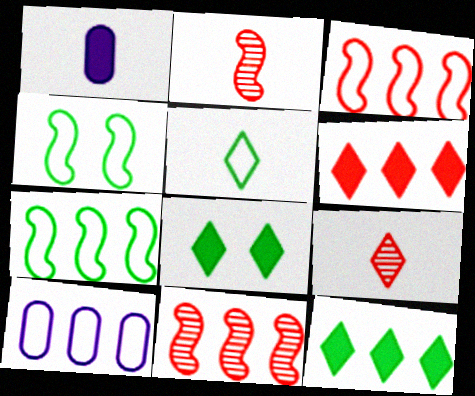[[1, 2, 5], 
[2, 8, 10], 
[10, 11, 12]]